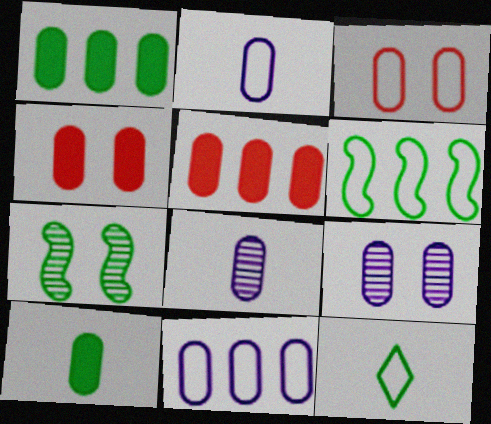[[1, 3, 8], 
[1, 7, 12]]